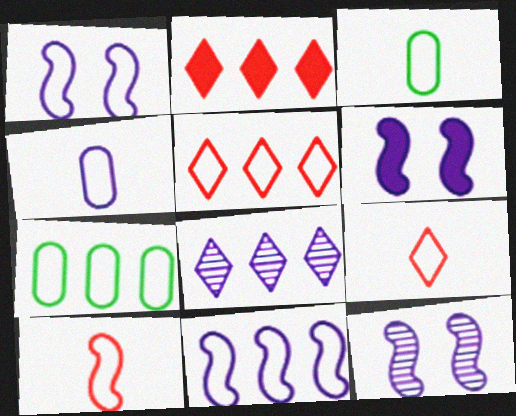[[1, 3, 5], 
[1, 6, 12], 
[1, 7, 9], 
[2, 3, 12], 
[4, 6, 8], 
[5, 7, 11]]